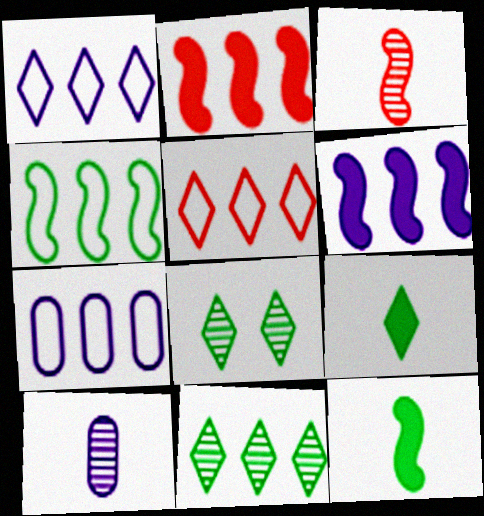[[2, 7, 11], 
[4, 5, 7]]